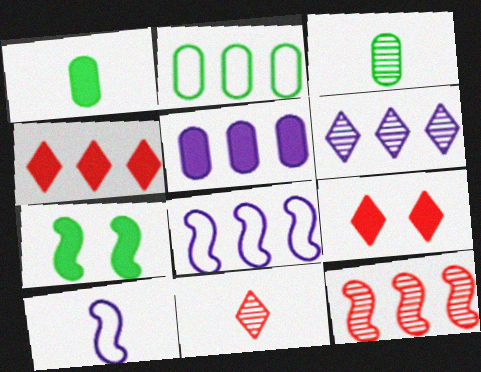[[1, 10, 11], 
[3, 8, 9], 
[5, 6, 8], 
[7, 10, 12]]